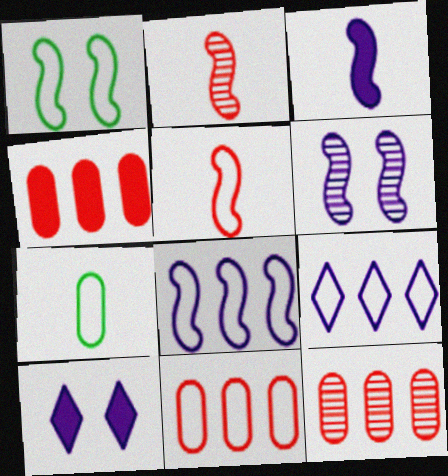[[1, 5, 8], 
[3, 6, 8], 
[4, 11, 12]]